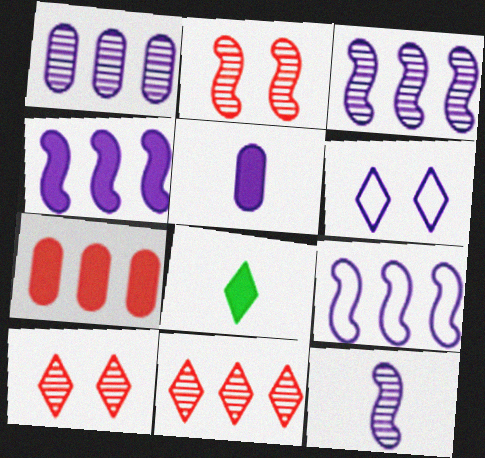[[3, 4, 9], 
[3, 5, 6], 
[6, 8, 11]]